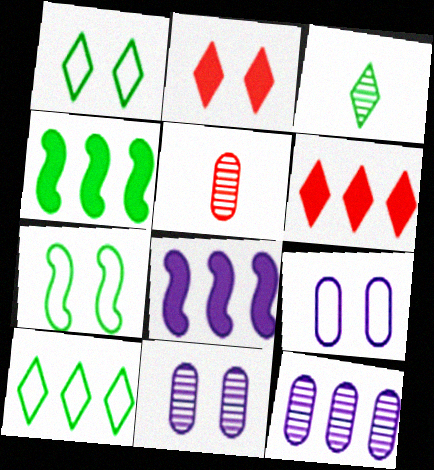[[1, 5, 8], 
[2, 7, 11]]